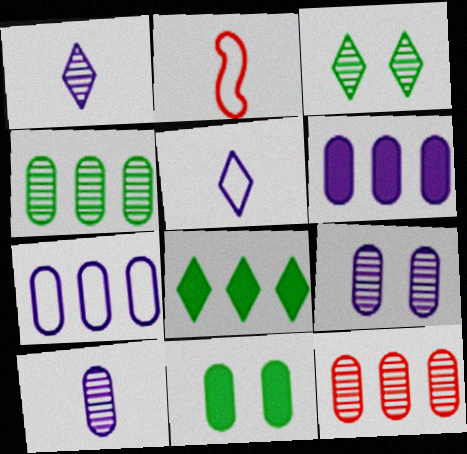[[2, 3, 6], 
[2, 8, 9]]